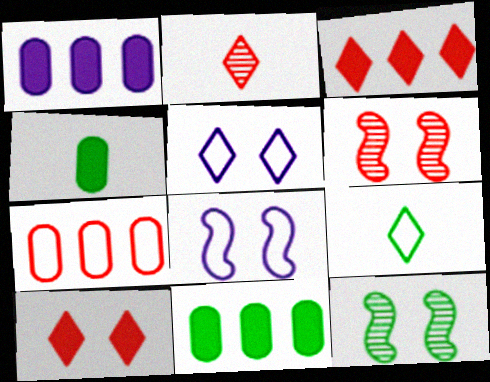[[1, 6, 9], 
[2, 8, 11], 
[7, 8, 9], 
[9, 11, 12]]